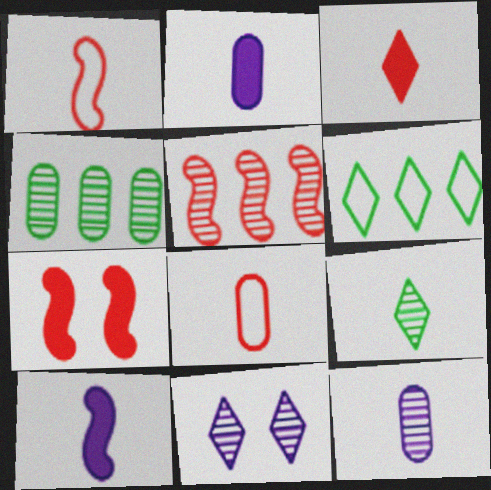[[1, 2, 9], 
[1, 5, 7], 
[3, 6, 11], 
[6, 7, 12], 
[8, 9, 10]]